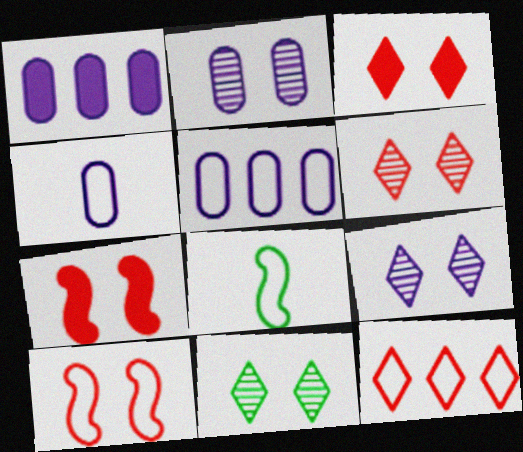[[1, 2, 4], 
[1, 6, 8], 
[6, 9, 11]]